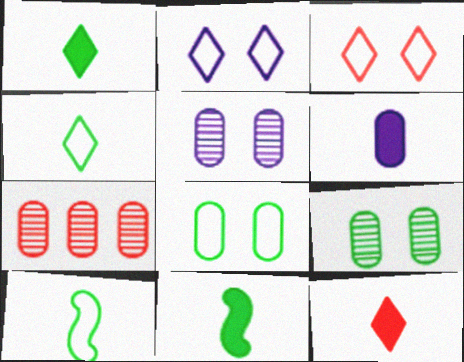[[2, 7, 11], 
[6, 7, 8], 
[6, 11, 12]]